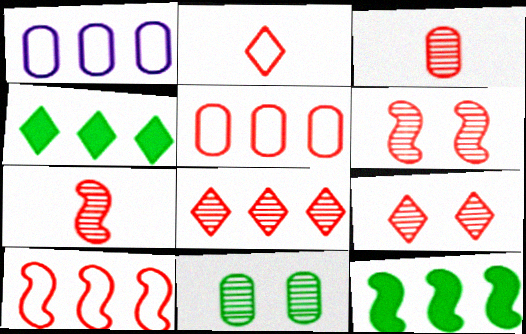[[1, 8, 12], 
[3, 6, 8]]